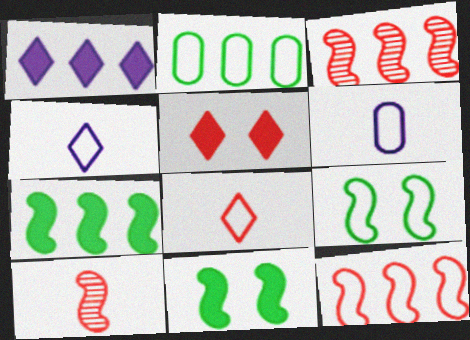[[1, 2, 3]]